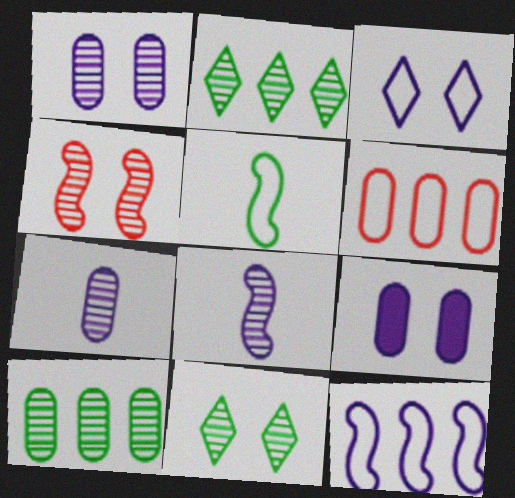[[1, 4, 11], 
[2, 4, 7], 
[3, 5, 6]]